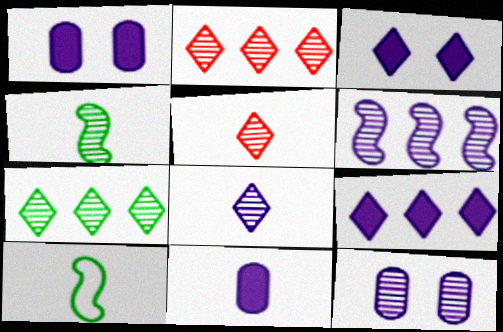[[1, 2, 10], 
[2, 4, 12], 
[5, 10, 11], 
[6, 8, 12]]